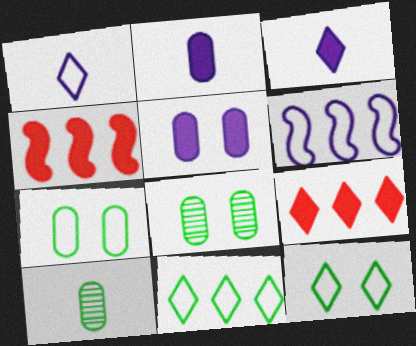[[1, 4, 8]]